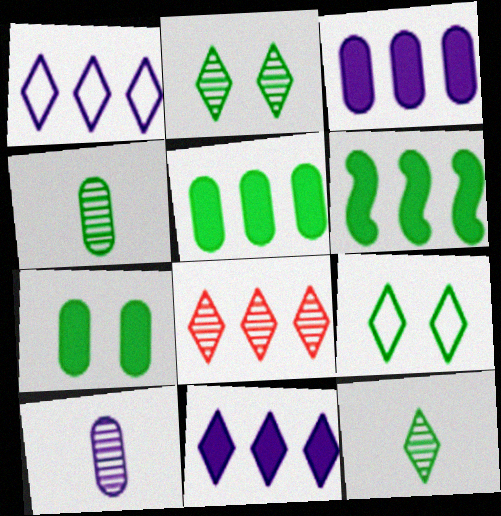[[4, 6, 9]]